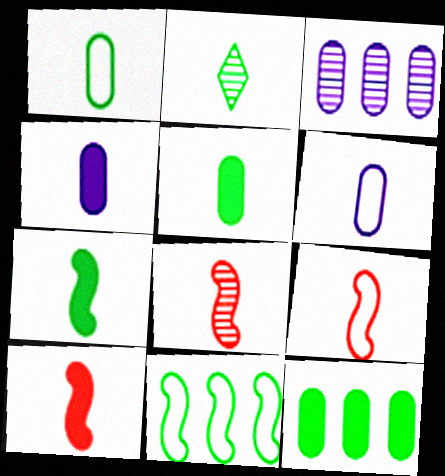[[1, 2, 7], 
[2, 4, 9], 
[2, 6, 10], 
[8, 9, 10]]